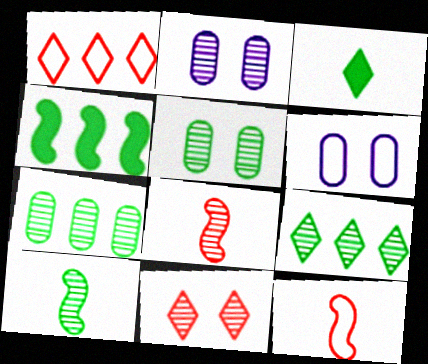[[2, 8, 9], 
[5, 9, 10]]